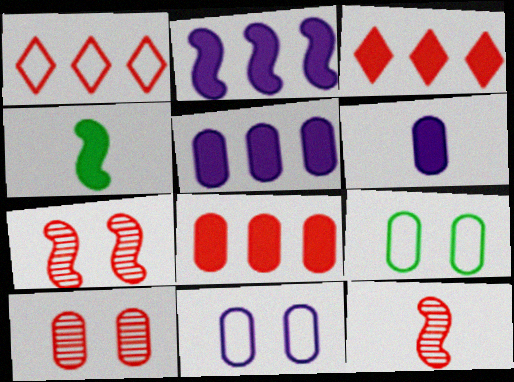[]